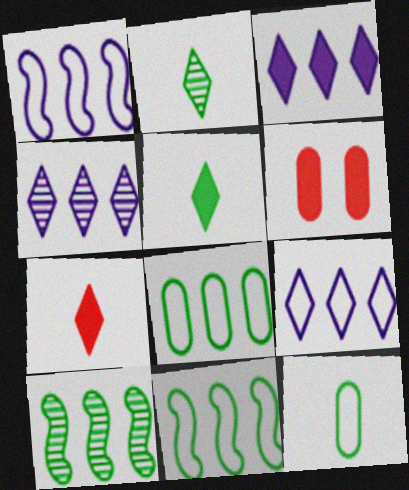[[1, 2, 6], 
[3, 4, 9]]